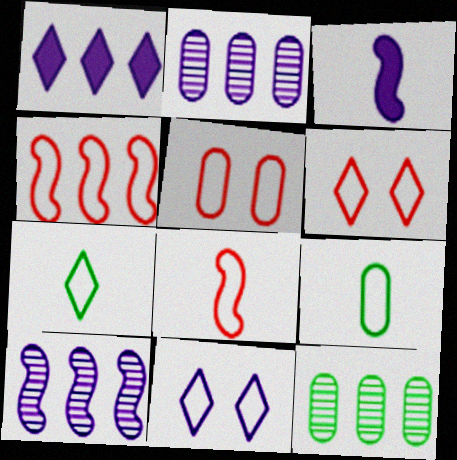[[1, 4, 12], 
[2, 3, 11], 
[3, 6, 12], 
[4, 9, 11]]